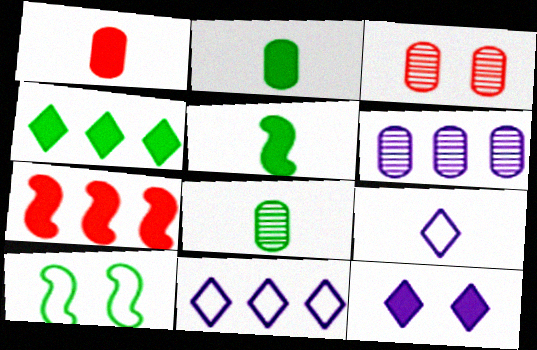[[2, 7, 12], 
[3, 5, 11], 
[3, 6, 8], 
[3, 10, 12], 
[4, 8, 10]]